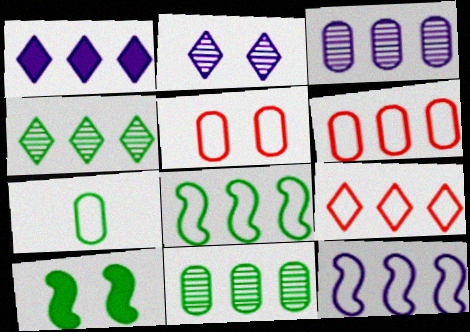[[1, 3, 12], 
[1, 4, 9], 
[2, 5, 10], 
[4, 7, 10]]